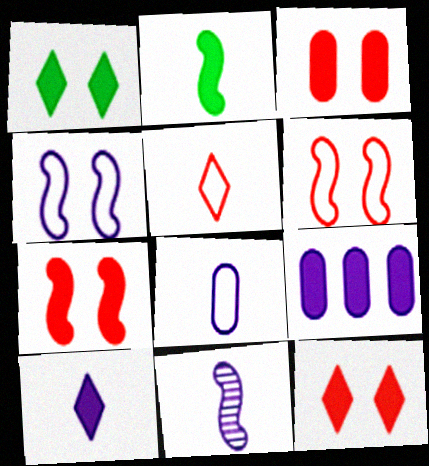[[2, 9, 12], 
[3, 7, 12], 
[8, 10, 11]]